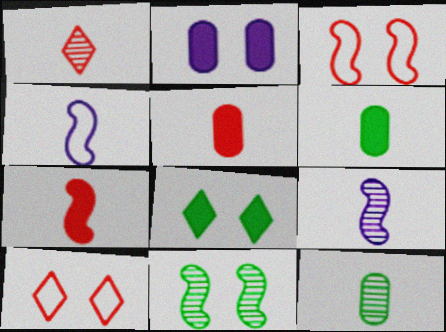[[1, 4, 6], 
[1, 9, 12], 
[2, 10, 11]]